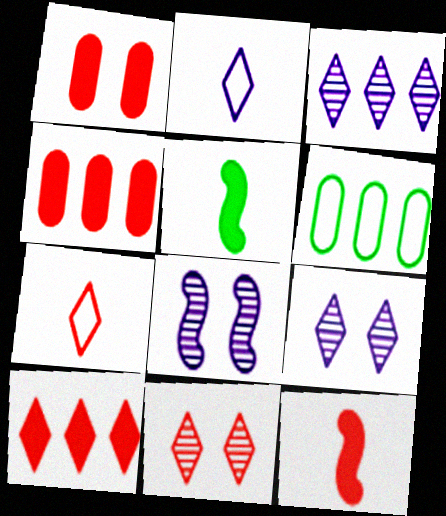[[1, 10, 12], 
[6, 9, 12], 
[7, 10, 11]]